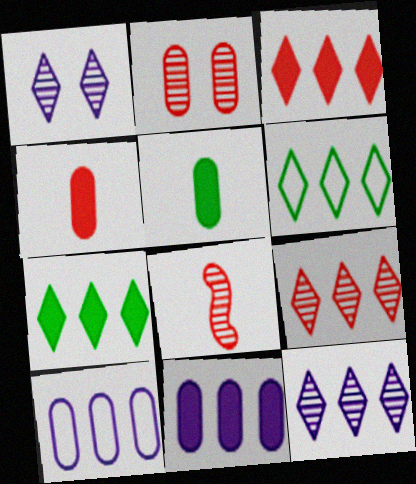[[2, 5, 10], 
[2, 8, 9], 
[3, 6, 12]]